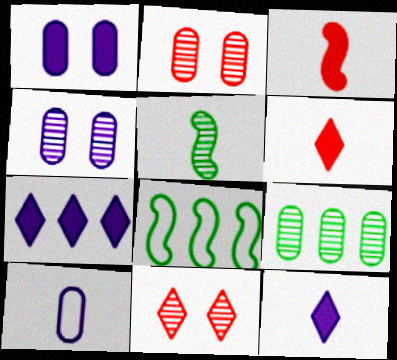[[2, 8, 12], 
[4, 6, 8], 
[5, 6, 10]]